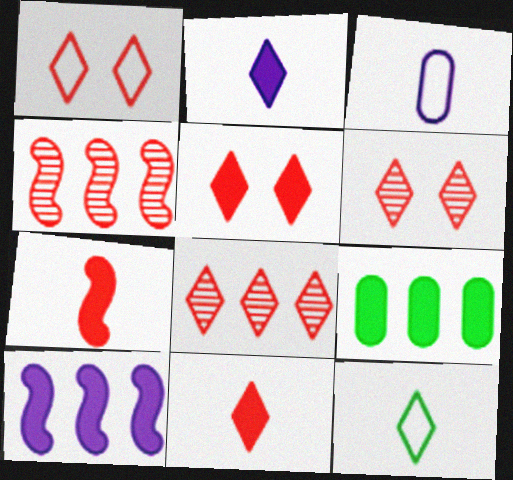[[1, 5, 6], 
[1, 8, 11]]